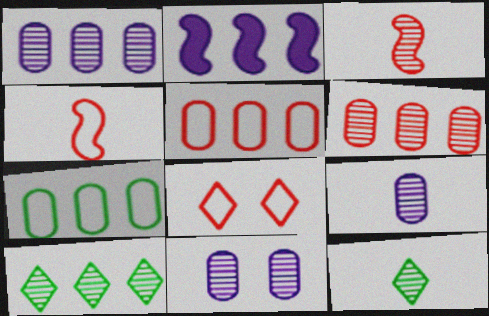[[1, 9, 11], 
[2, 5, 10], 
[3, 9, 12], 
[3, 10, 11], 
[4, 5, 8]]